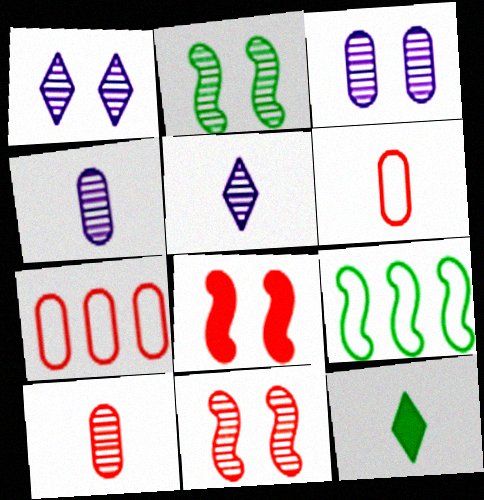[]